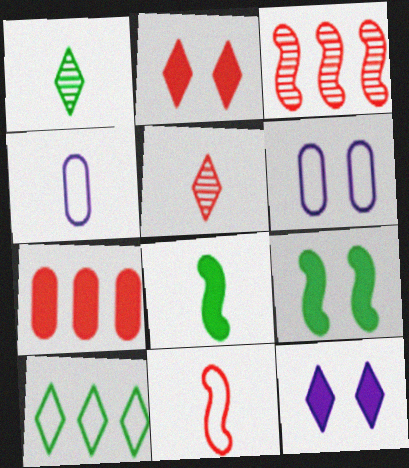[[4, 5, 8], 
[5, 10, 12], 
[6, 10, 11], 
[7, 8, 12]]